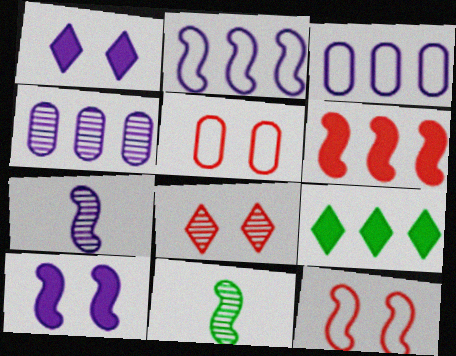[[1, 3, 7], 
[2, 7, 10], 
[4, 8, 11], 
[5, 7, 9]]